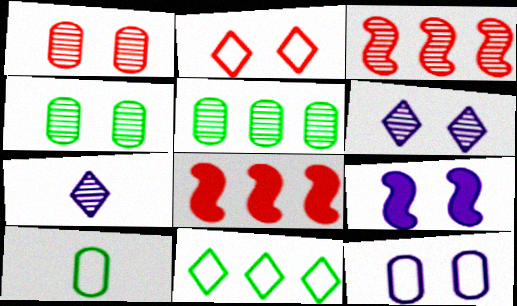[[2, 4, 9], 
[3, 4, 7], 
[6, 8, 10], 
[6, 9, 12]]